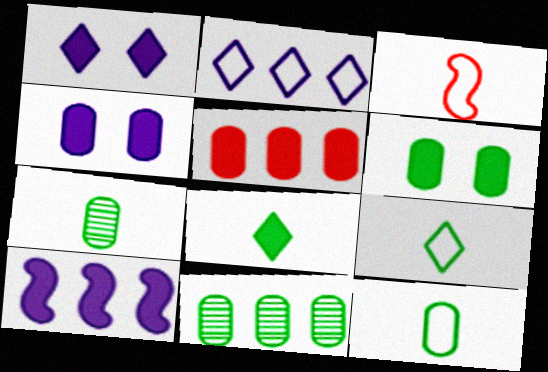[[1, 3, 11], 
[6, 11, 12]]